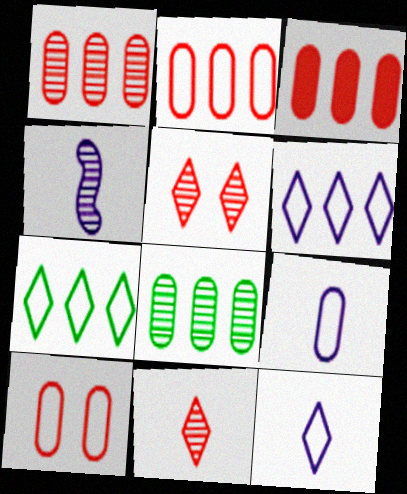[[1, 2, 3], 
[4, 5, 8]]